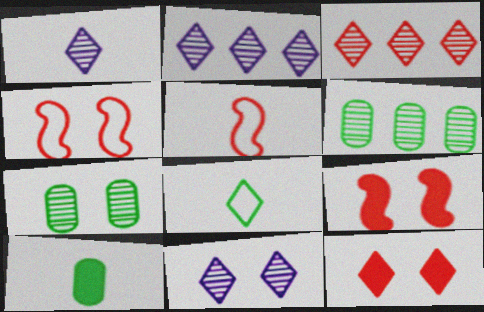[[1, 2, 11], 
[1, 5, 10], 
[2, 4, 10], 
[2, 8, 12]]